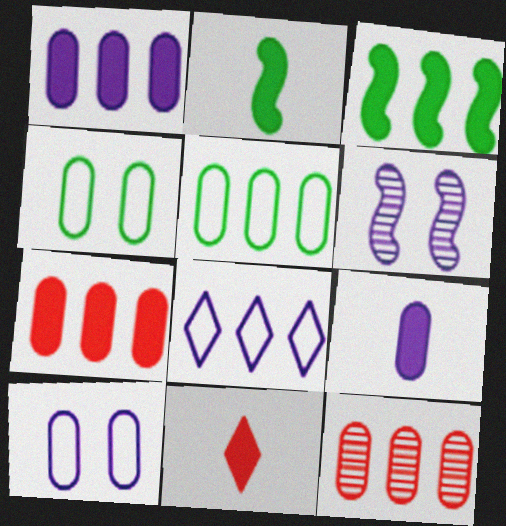[[1, 5, 12], 
[2, 9, 11], 
[3, 8, 12], 
[4, 9, 12], 
[5, 6, 11], 
[6, 8, 9]]